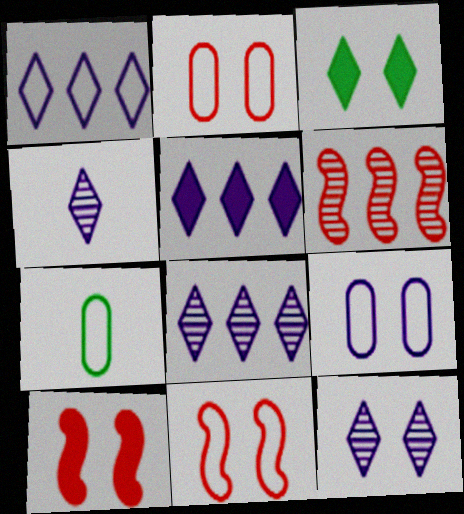[[1, 5, 8], 
[1, 7, 11], 
[4, 8, 12], 
[7, 8, 10]]